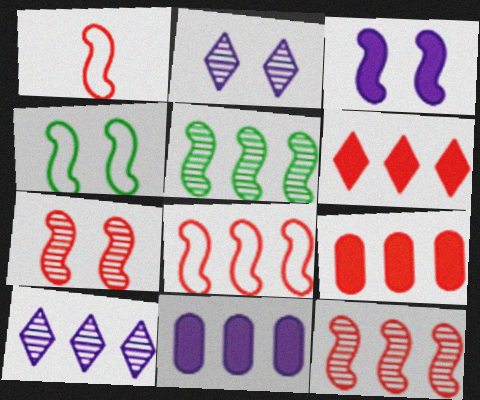[[1, 3, 5], 
[3, 4, 7]]